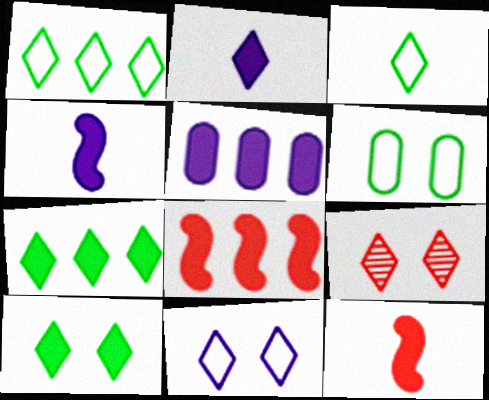[[1, 2, 9], 
[5, 7, 8], 
[5, 10, 12], 
[9, 10, 11]]